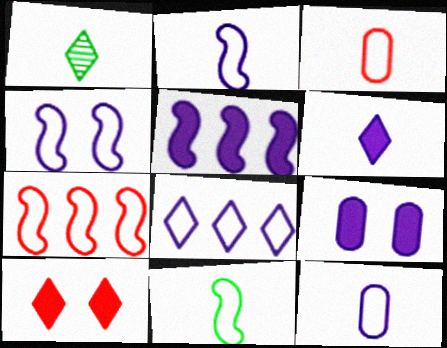[[1, 7, 9], 
[1, 8, 10], 
[4, 7, 11], 
[4, 8, 12], 
[5, 6, 9]]